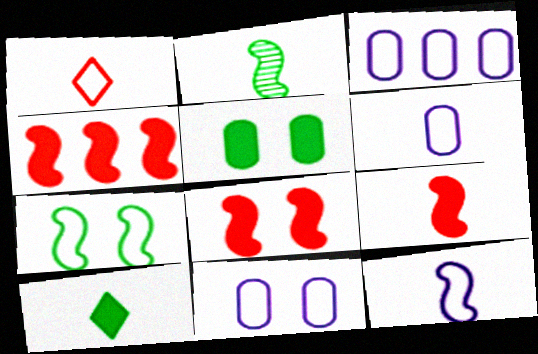[[1, 3, 7], 
[2, 9, 12], 
[3, 6, 11], 
[4, 8, 9]]